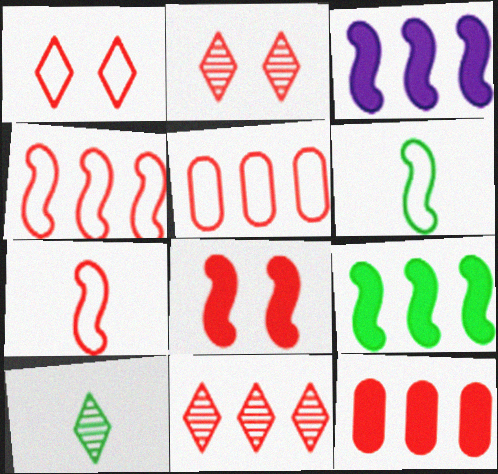[[1, 5, 7], 
[2, 7, 12], 
[4, 11, 12]]